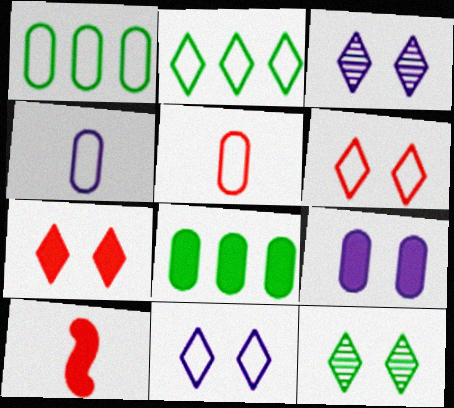[[1, 3, 10], 
[7, 11, 12]]